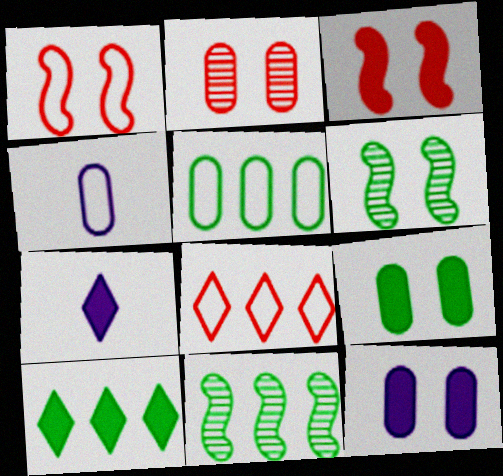[[5, 10, 11]]